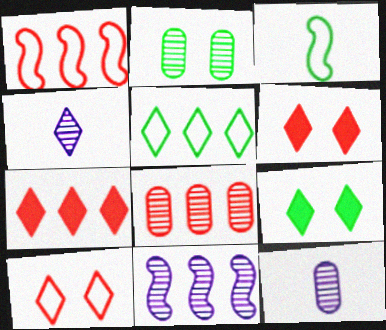[[1, 7, 8], 
[1, 9, 12], 
[2, 8, 12], 
[4, 5, 6]]